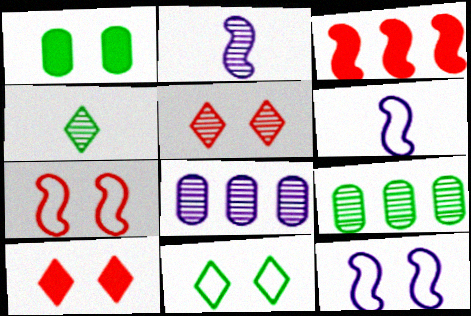[[1, 5, 12], 
[2, 5, 9], 
[6, 9, 10]]